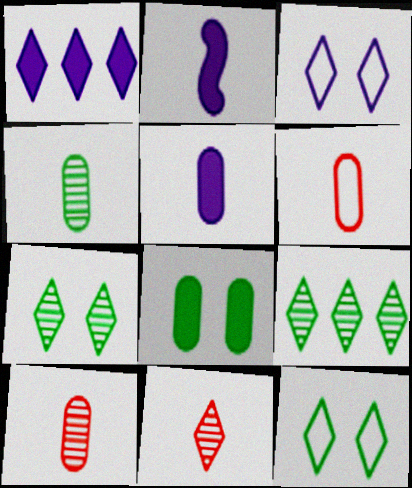[[1, 11, 12], 
[4, 5, 6]]